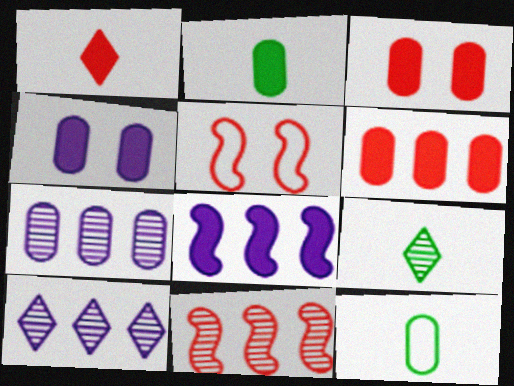[[2, 4, 6], 
[2, 5, 10], 
[3, 7, 12]]